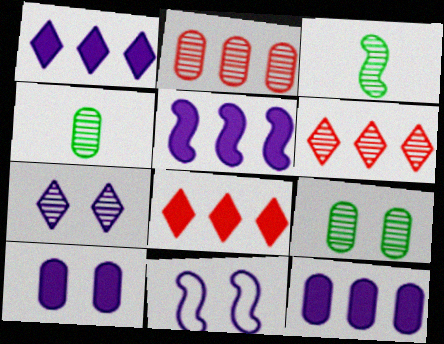[[1, 5, 12], 
[2, 3, 7], 
[4, 8, 11], 
[7, 10, 11]]